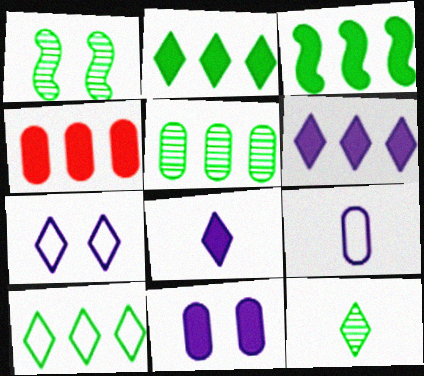[[1, 5, 12], 
[3, 4, 6], 
[3, 5, 10]]